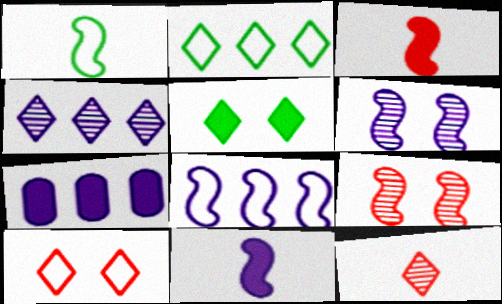[[3, 5, 7], 
[4, 7, 8], 
[6, 8, 11]]